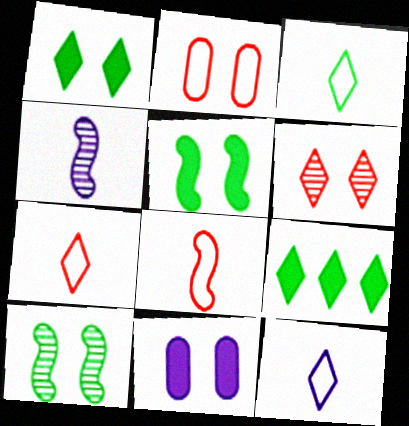[[2, 4, 9], 
[3, 7, 12], 
[6, 9, 12]]